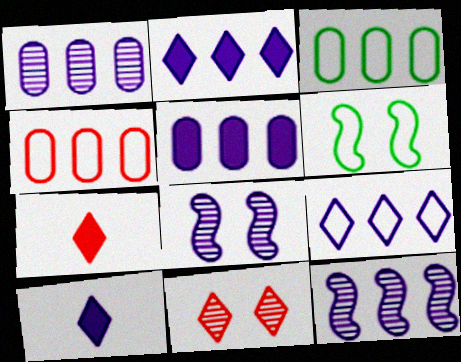[[1, 6, 7], 
[3, 7, 8], 
[5, 9, 12]]